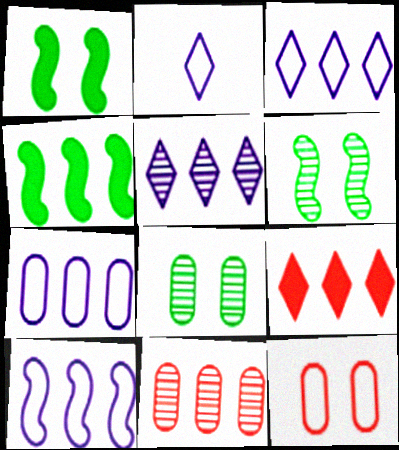[[1, 2, 11], 
[3, 4, 11], 
[3, 7, 10]]